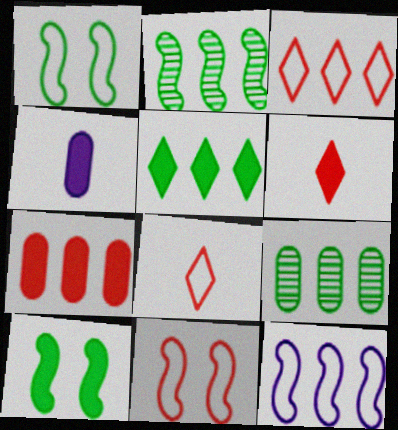[]